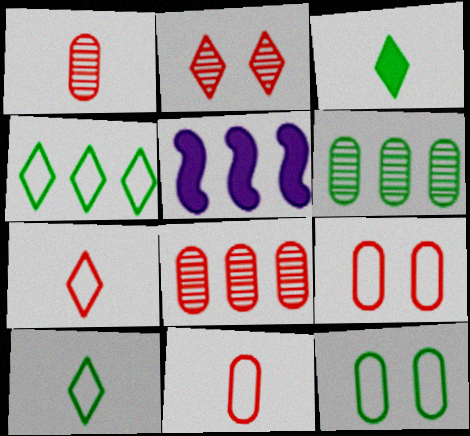[[4, 5, 8]]